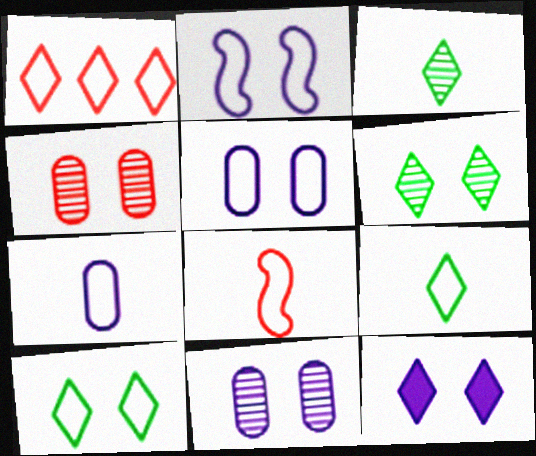[[1, 3, 12], 
[2, 11, 12], 
[7, 8, 9]]